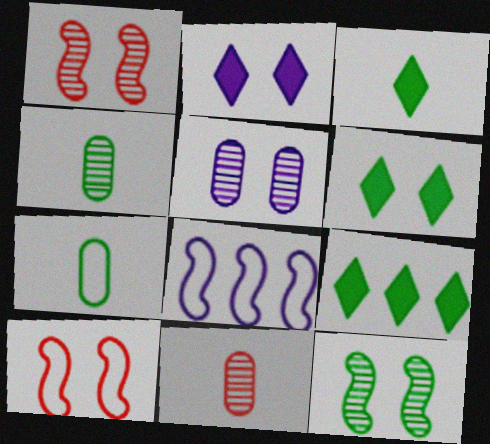[[3, 6, 9], 
[5, 6, 10], 
[6, 8, 11], 
[7, 9, 12]]